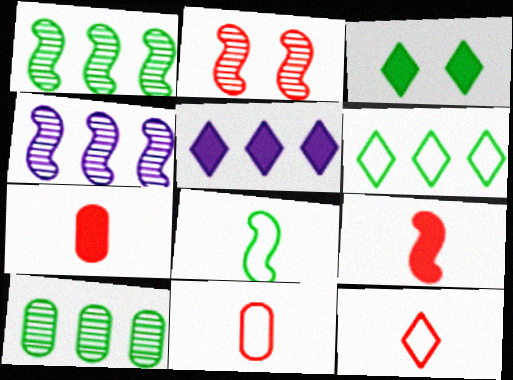[[3, 4, 11], 
[3, 8, 10]]